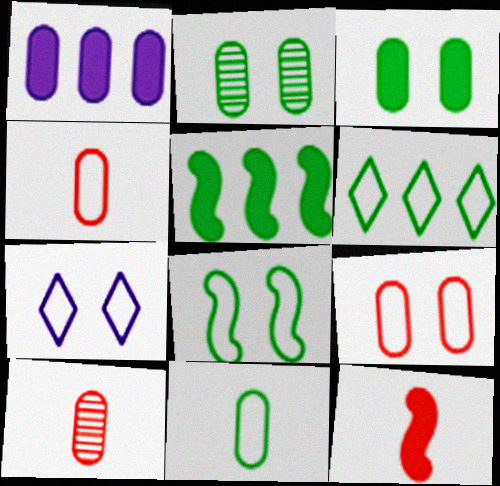[[1, 2, 4], 
[5, 7, 10], 
[6, 8, 11], 
[7, 8, 9]]